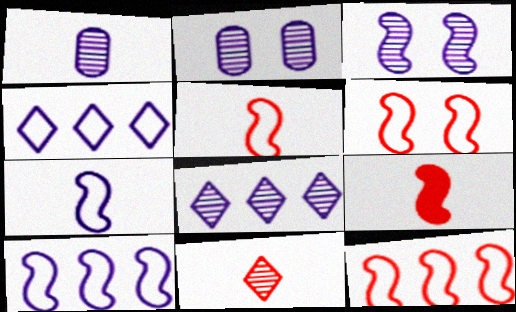[[1, 3, 8], 
[5, 6, 12]]